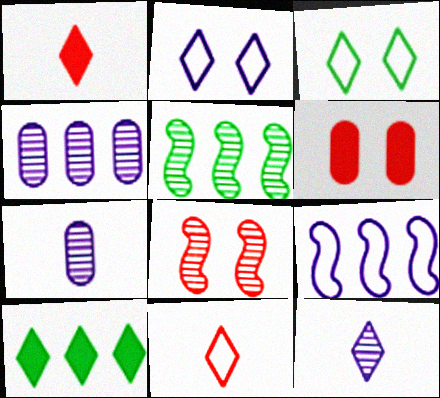[]